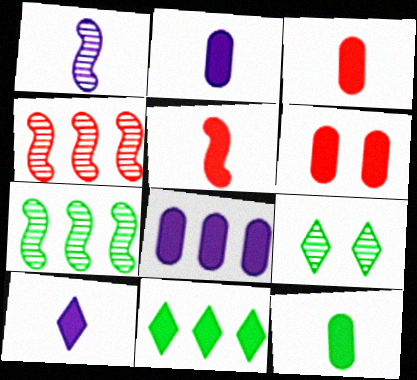[[2, 3, 12], 
[5, 10, 12], 
[6, 8, 12]]